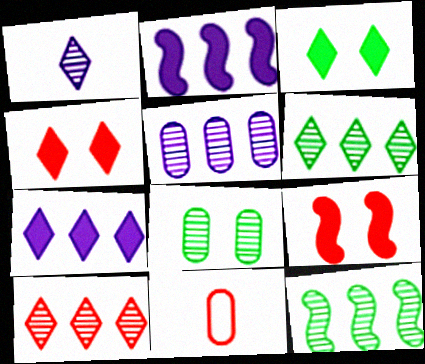[[5, 10, 12], 
[9, 10, 11]]